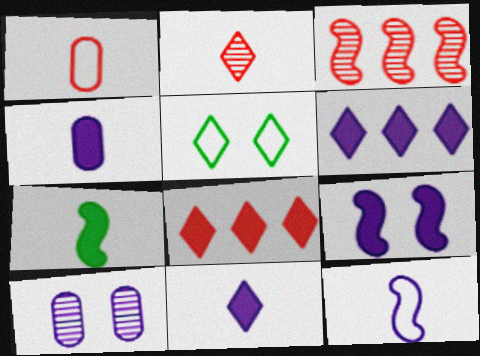[[2, 5, 6], 
[3, 4, 5], 
[4, 6, 9], 
[6, 10, 12]]